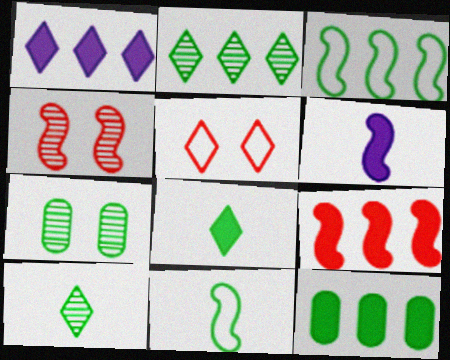[[1, 5, 10], 
[1, 9, 12], 
[2, 3, 12], 
[3, 4, 6], 
[3, 7, 8]]